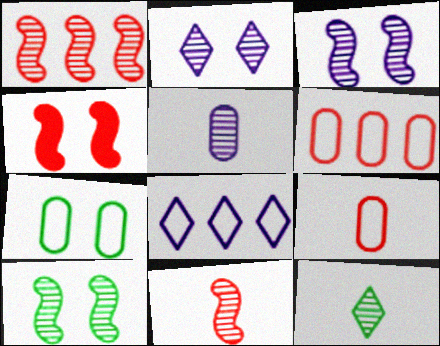[[2, 4, 7], 
[5, 11, 12]]